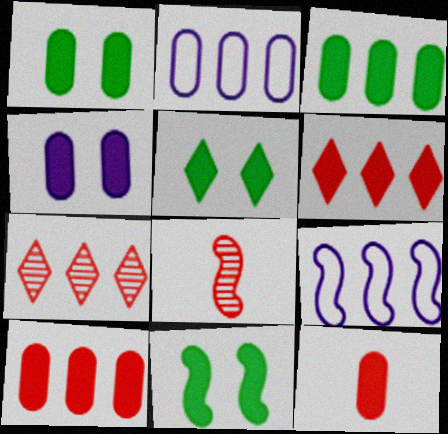[[1, 5, 11], 
[2, 5, 8], 
[3, 4, 12], 
[3, 7, 9], 
[8, 9, 11]]